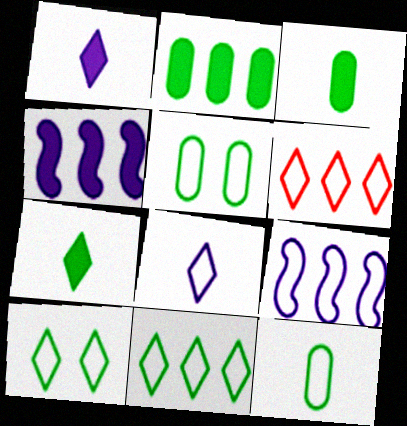[[6, 8, 10]]